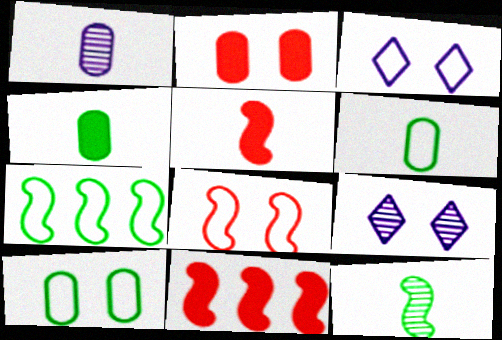[[3, 8, 10], 
[6, 9, 11]]